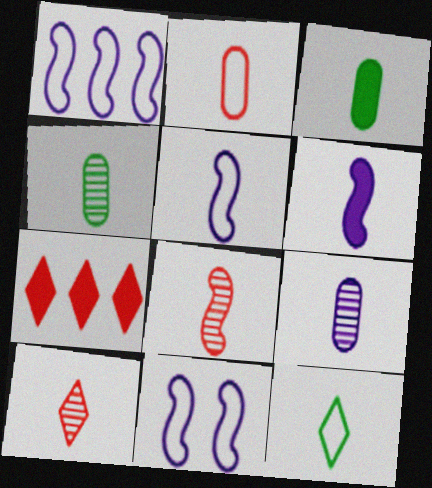[[1, 5, 11], 
[2, 3, 9], 
[2, 5, 12], 
[3, 5, 10], 
[4, 7, 11]]